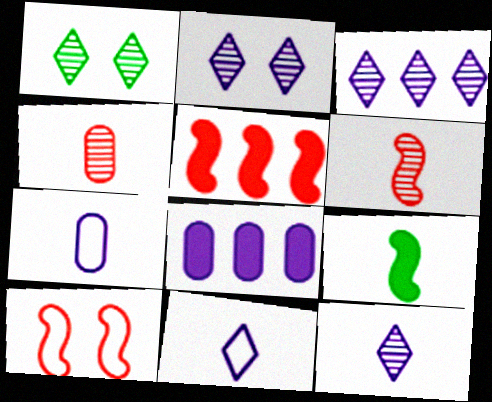[[1, 5, 7], 
[2, 3, 12], 
[4, 9, 11], 
[5, 6, 10]]